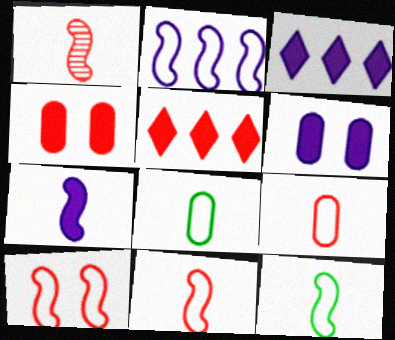[[1, 7, 12], 
[2, 10, 12], 
[3, 6, 7]]